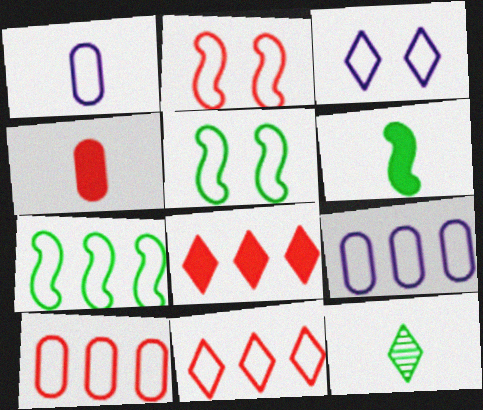[[1, 5, 11], 
[3, 8, 12], 
[7, 9, 11]]